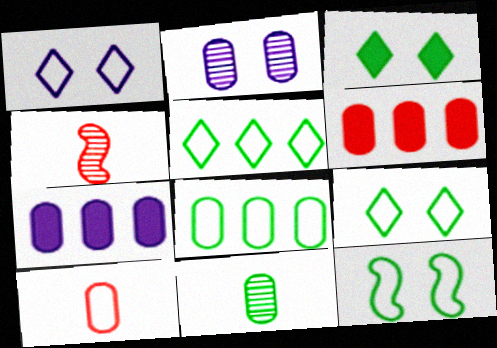[[4, 7, 9]]